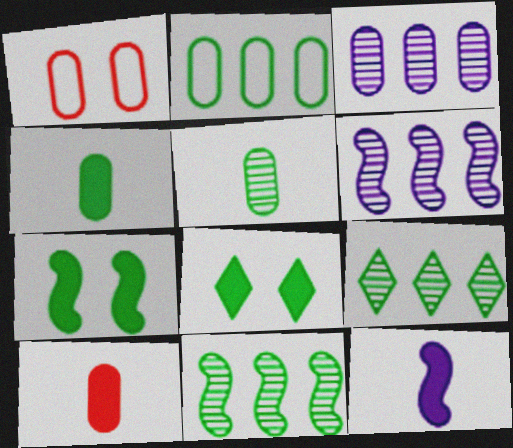[[1, 3, 4], 
[1, 9, 12]]